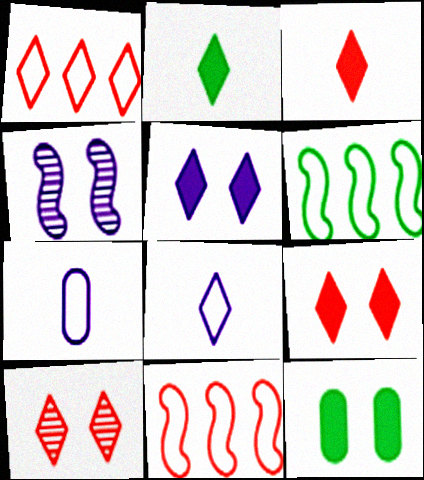[[1, 3, 10]]